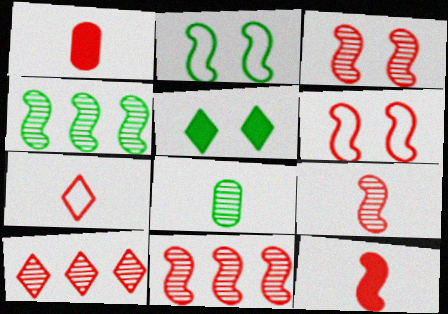[[1, 6, 10], 
[1, 7, 9], 
[3, 9, 11], 
[6, 11, 12]]